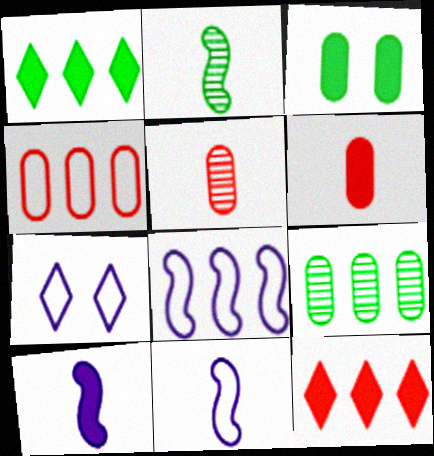[[3, 10, 12], 
[8, 9, 12]]